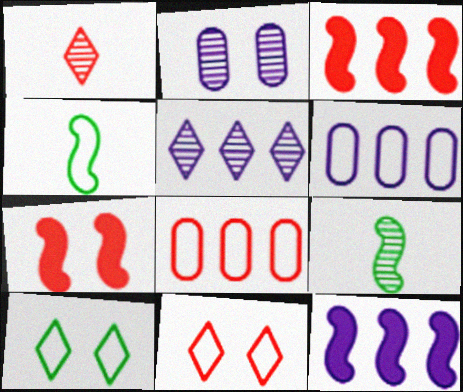[[1, 7, 8], 
[2, 7, 10], 
[4, 6, 11], 
[5, 6, 12]]